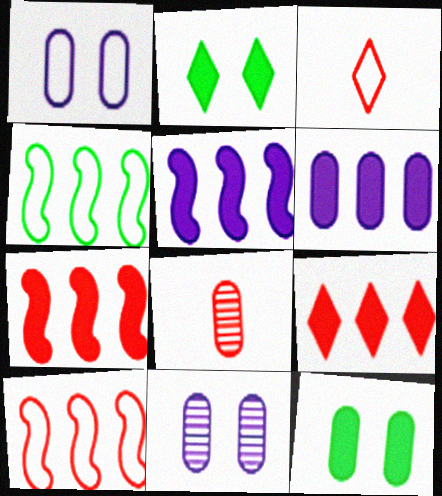[[1, 3, 4]]